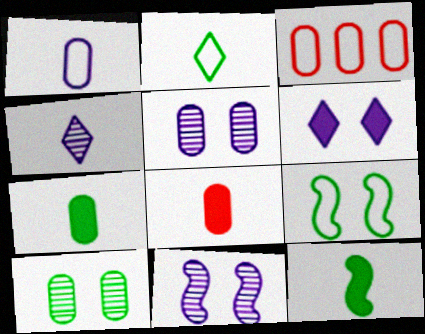[[3, 5, 7]]